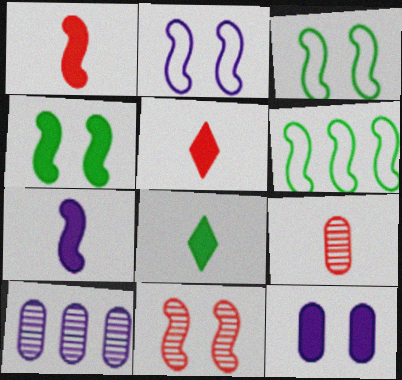[[2, 4, 11], 
[3, 5, 10], 
[6, 7, 11]]